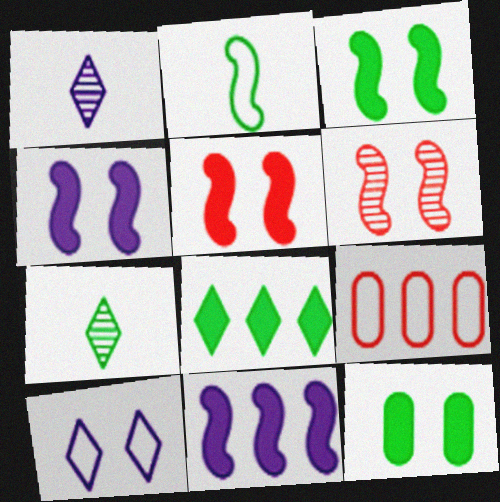[[1, 3, 9], 
[2, 6, 11], 
[2, 9, 10], 
[3, 4, 5], 
[4, 7, 9], 
[6, 10, 12]]